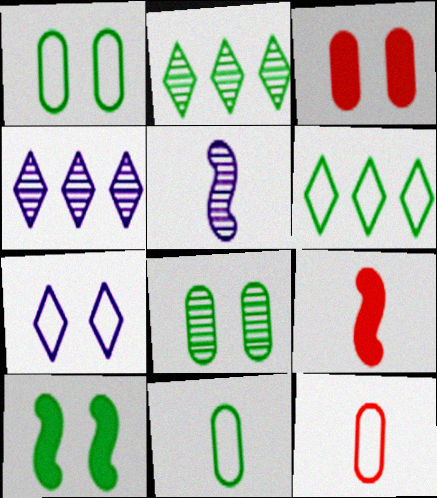[[1, 4, 9], 
[2, 10, 11], 
[3, 5, 6], 
[4, 10, 12]]